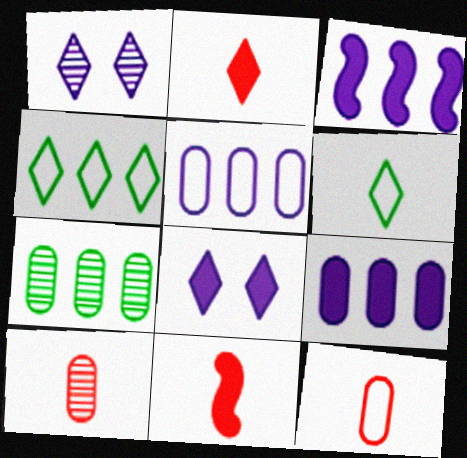[[1, 2, 4]]